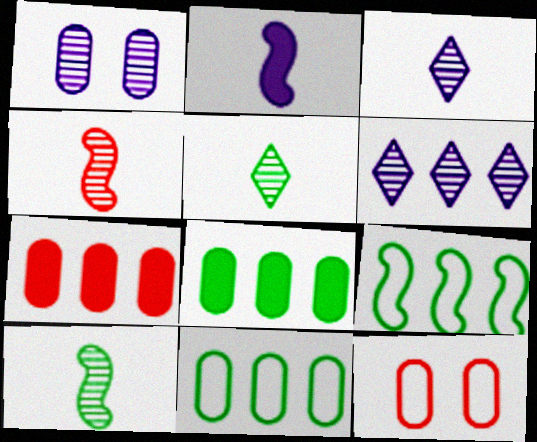[[6, 7, 9]]